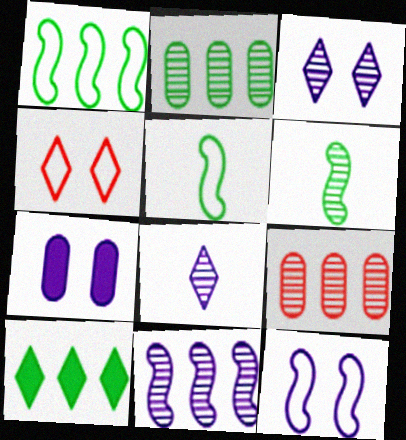[[1, 2, 10], 
[3, 6, 9], 
[3, 7, 12], 
[4, 8, 10]]